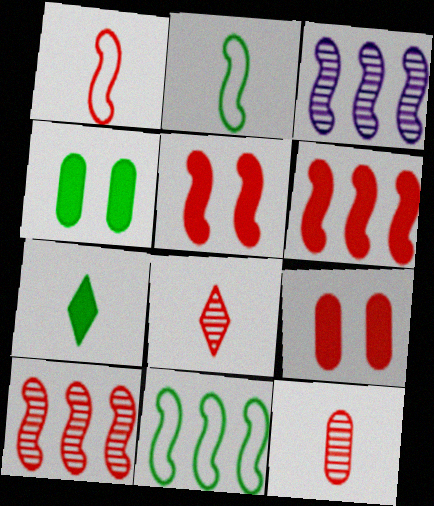[[1, 5, 10], 
[2, 3, 5], 
[3, 6, 11]]